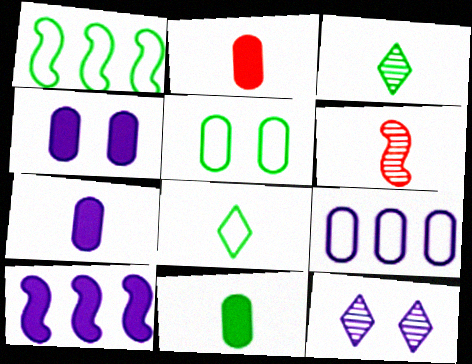[[1, 2, 12], 
[1, 5, 8], 
[2, 7, 11], 
[6, 7, 8]]